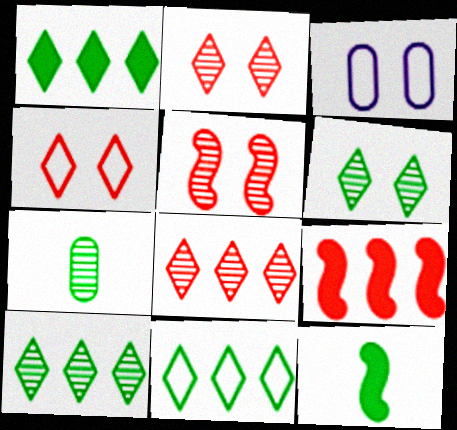[[1, 10, 11], 
[3, 8, 12]]